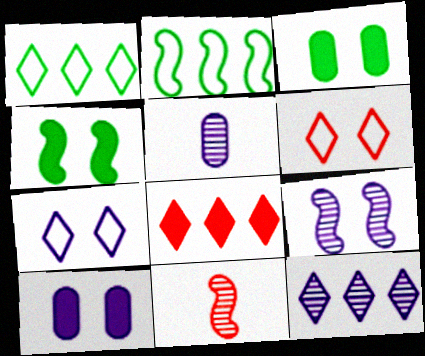[[1, 8, 12], 
[1, 10, 11], 
[3, 6, 9], 
[5, 9, 12], 
[7, 9, 10]]